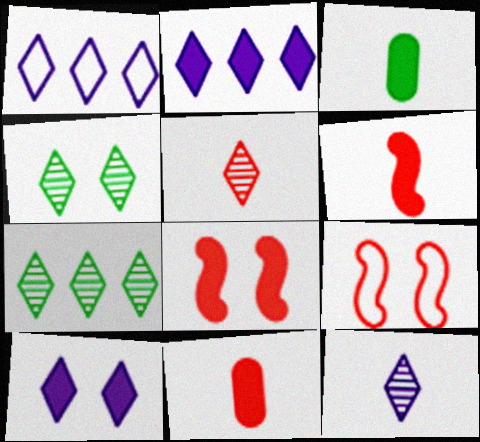[[1, 10, 12], 
[2, 3, 8]]